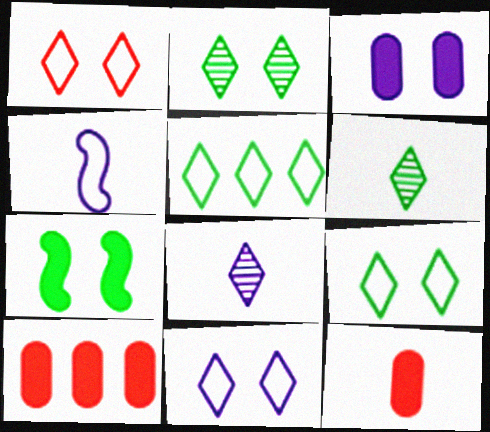[[1, 9, 11], 
[2, 4, 10], 
[4, 6, 12]]